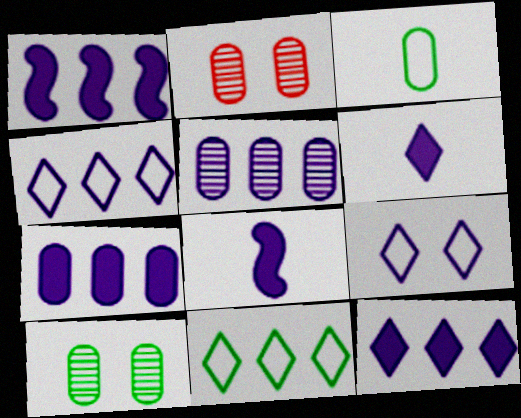[[1, 4, 5], 
[1, 7, 12], 
[2, 3, 7], 
[2, 8, 11], 
[5, 8, 9]]